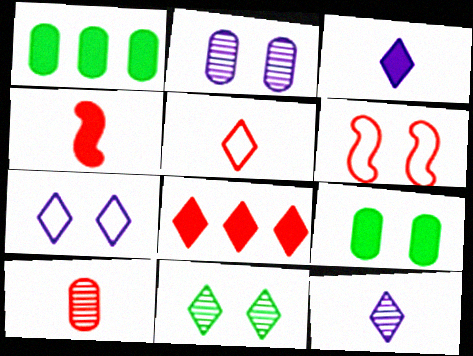[[1, 6, 12], 
[4, 5, 10], 
[6, 8, 10]]